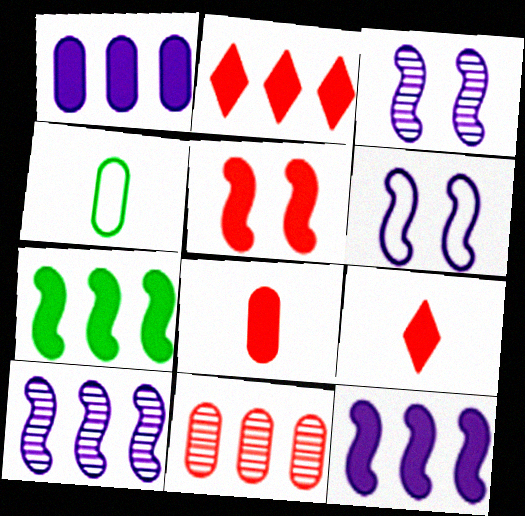[[1, 2, 7], 
[2, 3, 4], 
[2, 5, 8]]